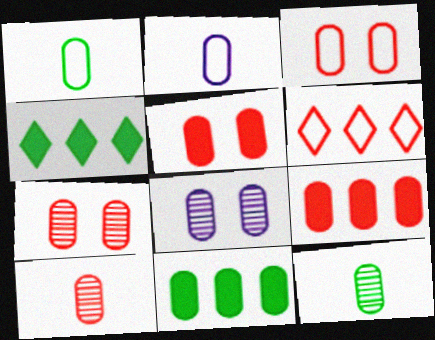[[1, 8, 9], 
[2, 7, 11], 
[3, 5, 7], 
[3, 9, 10]]